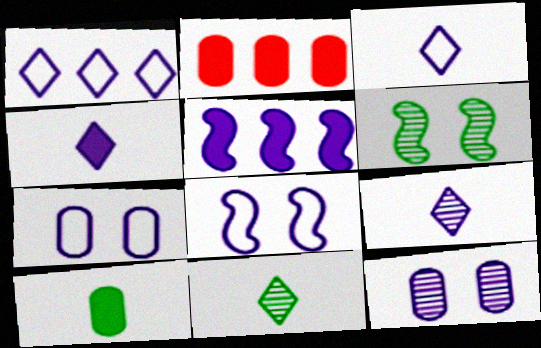[[2, 3, 6], 
[2, 8, 11], 
[3, 4, 9], 
[3, 5, 12], 
[5, 7, 9]]